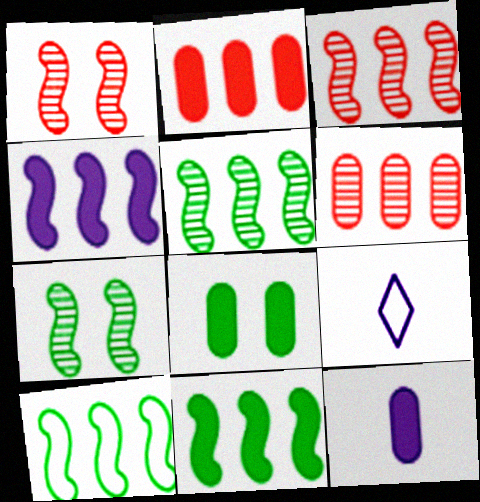[[2, 7, 9], 
[2, 8, 12], 
[3, 4, 10], 
[3, 8, 9], 
[5, 10, 11]]